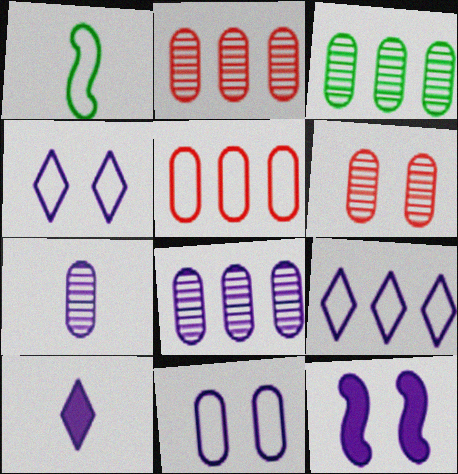[[1, 4, 5], 
[2, 3, 8], 
[3, 6, 7], 
[7, 9, 12]]